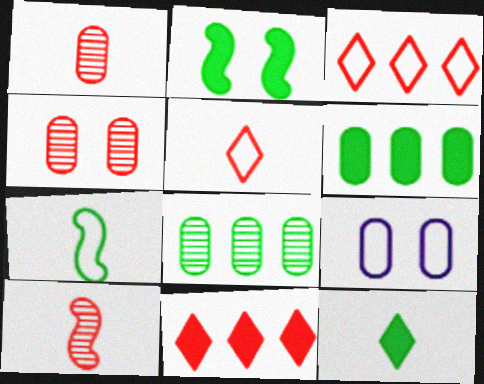[[1, 6, 9], 
[2, 6, 12], 
[3, 7, 9]]